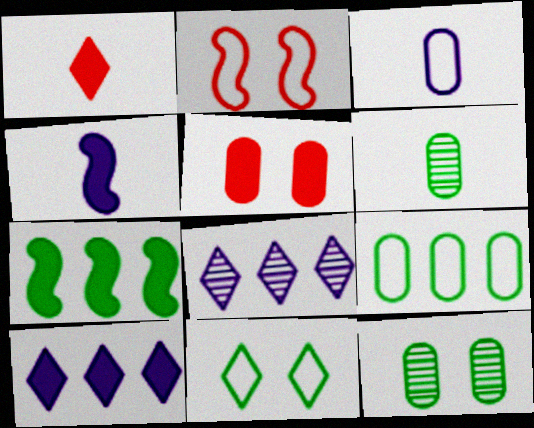[[1, 8, 11], 
[2, 6, 10], 
[6, 7, 11]]